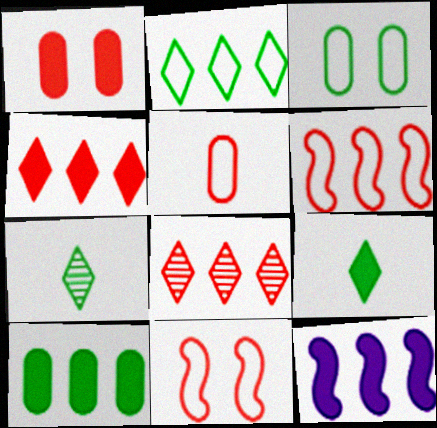[[1, 9, 12], 
[4, 10, 12]]